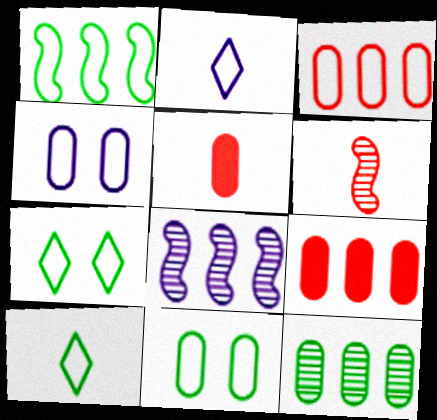[[1, 10, 11], 
[4, 5, 12], 
[5, 7, 8]]